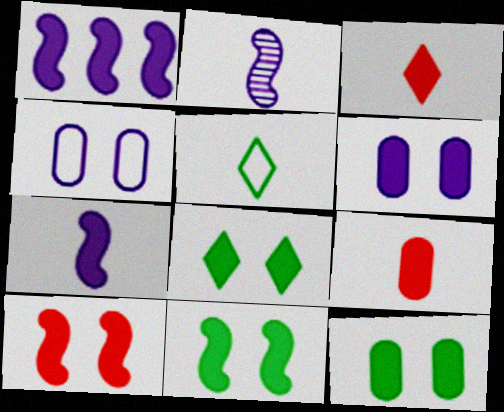[[1, 3, 12], 
[1, 8, 9], 
[2, 5, 9], 
[6, 8, 10], 
[8, 11, 12]]